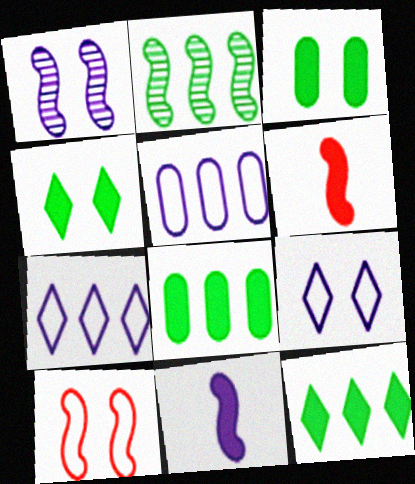[[2, 10, 11]]